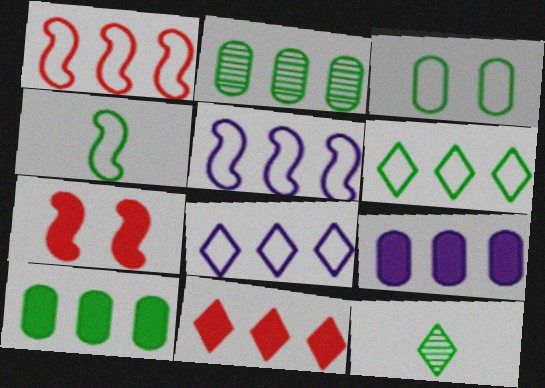[[2, 5, 11], 
[3, 4, 6]]